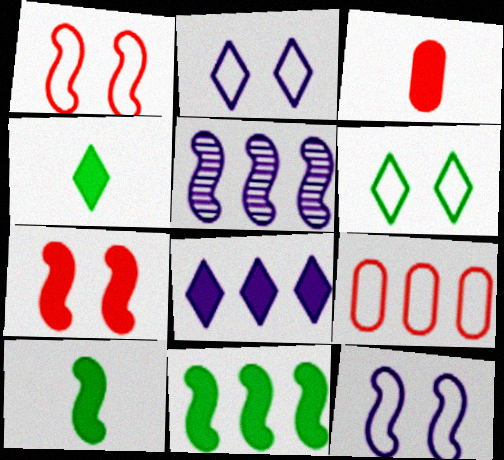[[1, 5, 10], 
[3, 5, 6]]